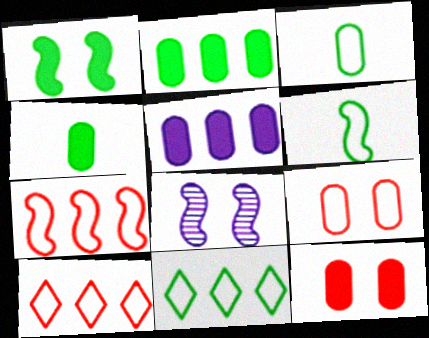[[4, 5, 12], 
[4, 8, 10]]